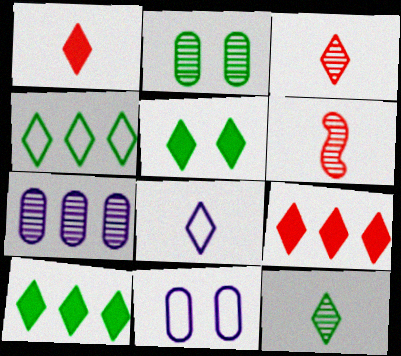[[1, 8, 12], 
[4, 5, 12], 
[6, 10, 11]]